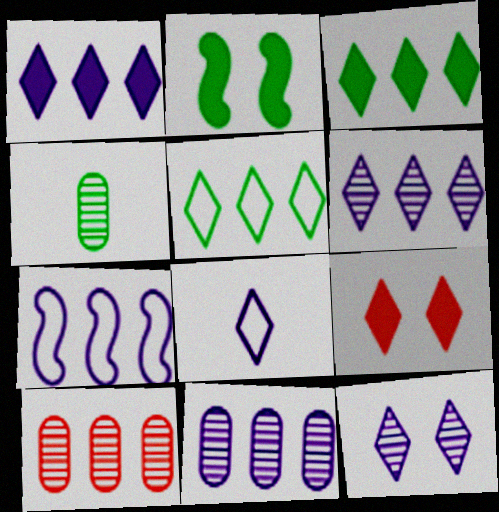[[1, 7, 11], 
[1, 8, 12], 
[2, 4, 5], 
[2, 8, 10], 
[3, 7, 10], 
[4, 7, 9]]